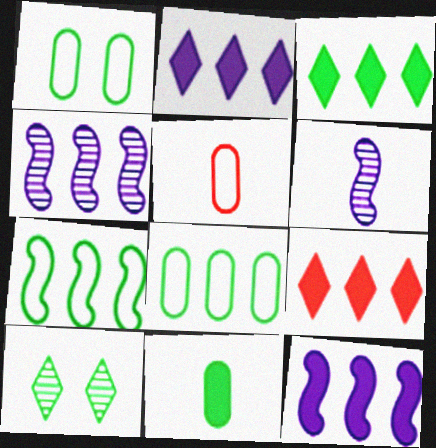[[1, 6, 9], 
[2, 3, 9], 
[4, 8, 9], 
[5, 10, 12], 
[7, 10, 11]]